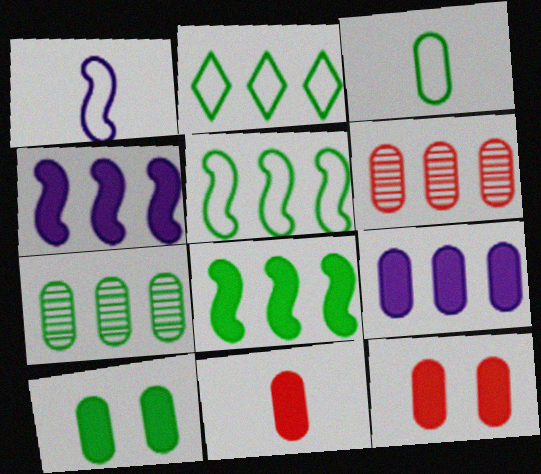[[2, 4, 6], 
[2, 7, 8], 
[3, 7, 10], 
[9, 10, 11]]